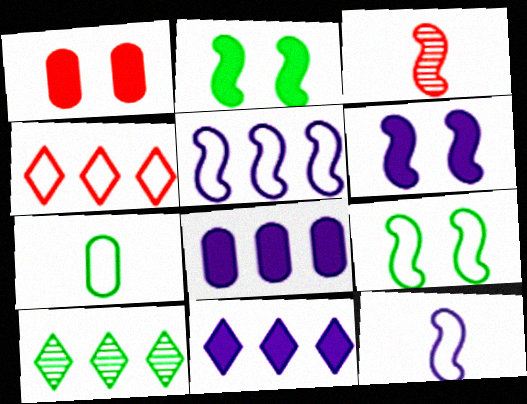[[1, 3, 4], 
[1, 10, 12], 
[2, 3, 5], 
[2, 7, 10], 
[4, 10, 11]]